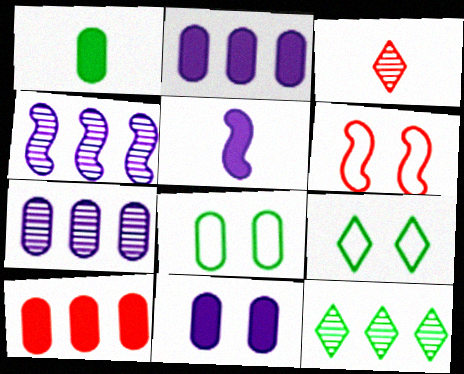[[1, 10, 11], 
[3, 6, 10]]